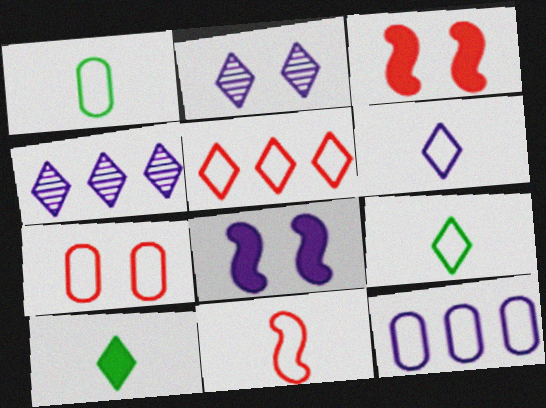[[1, 3, 4], 
[1, 6, 11], 
[1, 7, 12], 
[2, 5, 10], 
[5, 7, 11]]